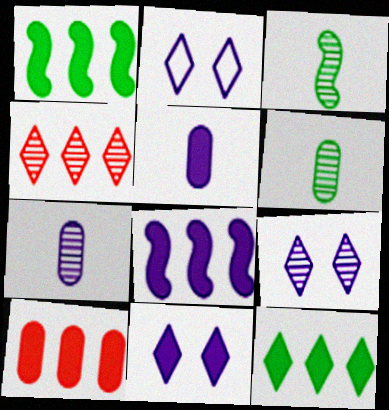[[2, 3, 10], 
[2, 7, 8], 
[2, 9, 11], 
[5, 8, 11], 
[8, 10, 12]]